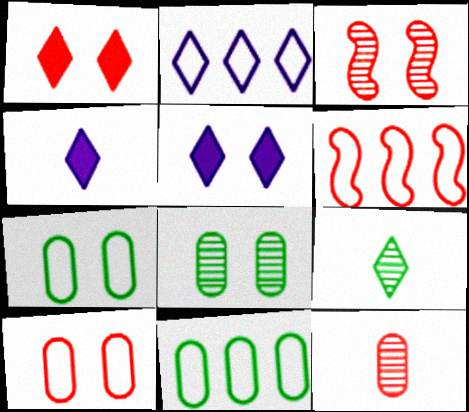[[1, 2, 9], 
[1, 3, 10], 
[1, 6, 12], 
[2, 6, 11], 
[3, 4, 11], 
[3, 5, 7], 
[4, 6, 8]]